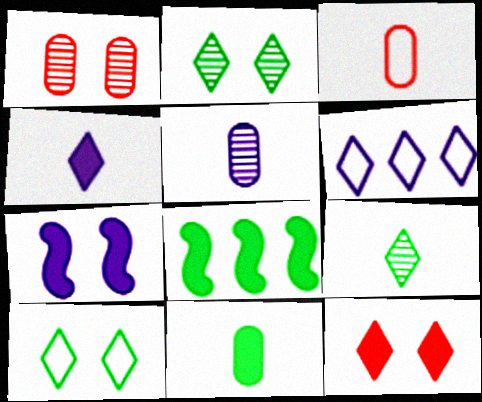[[1, 7, 10], 
[3, 5, 11], 
[5, 6, 7], 
[6, 9, 12]]